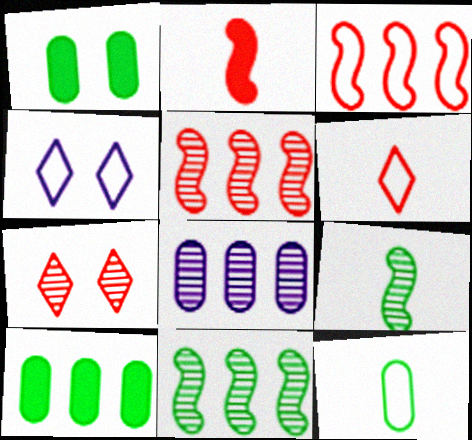[[3, 4, 12], 
[7, 8, 9]]